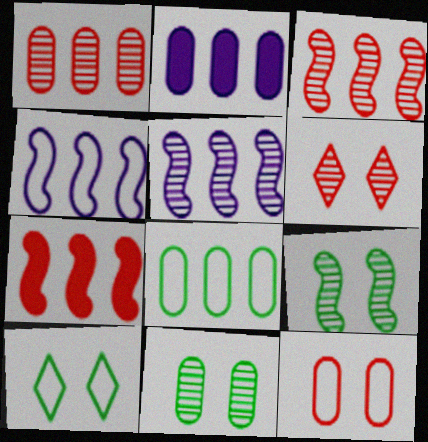[[1, 2, 8]]